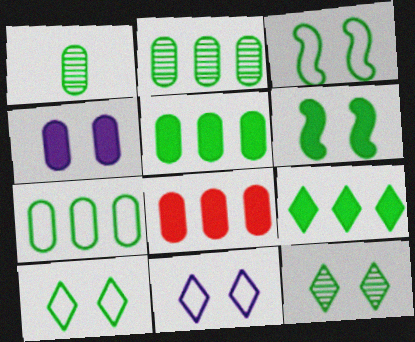[[1, 3, 9], 
[2, 5, 7]]